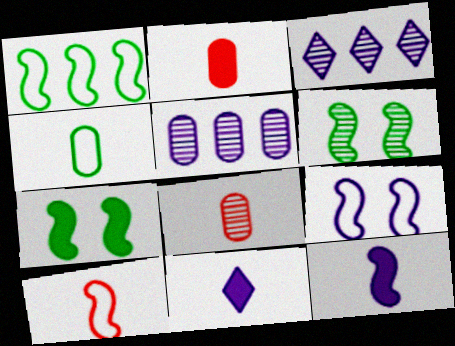[[1, 9, 10], 
[3, 6, 8], 
[5, 9, 11]]